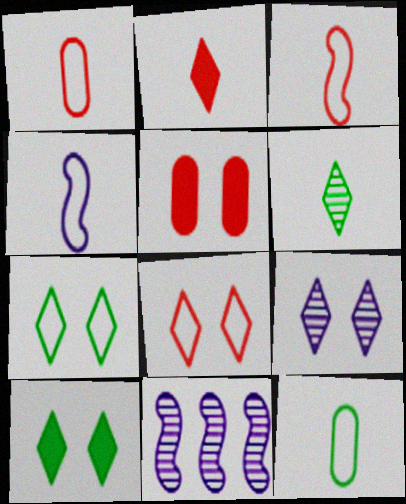[[1, 10, 11], 
[8, 9, 10]]